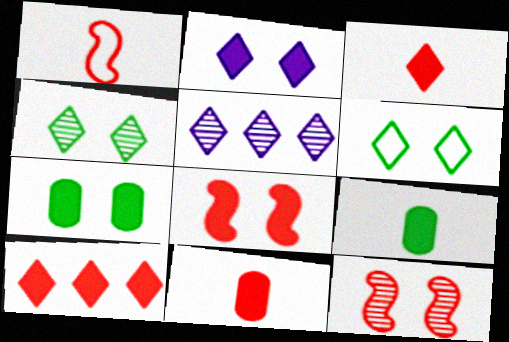[[1, 5, 7], 
[2, 7, 8], 
[3, 5, 6], 
[8, 10, 11]]